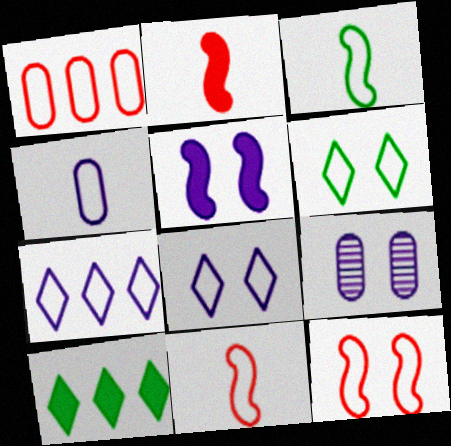[[1, 3, 8], 
[5, 8, 9], 
[9, 10, 11]]